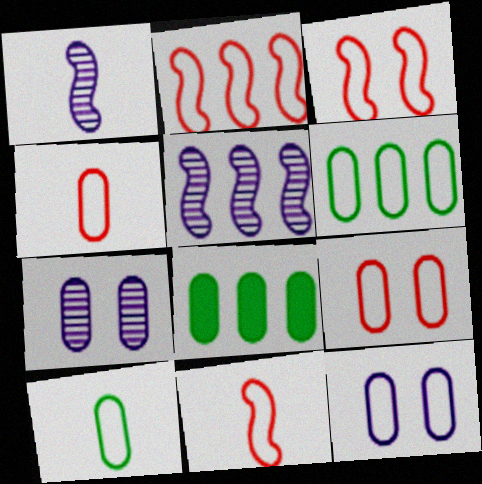[[2, 3, 11], 
[4, 6, 12], 
[4, 7, 8]]